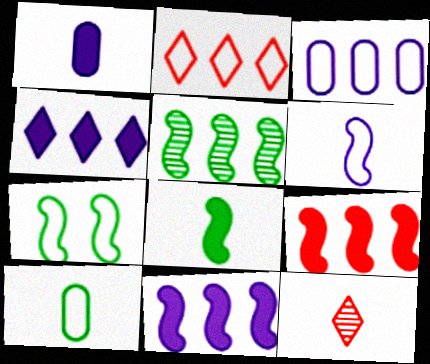[[5, 7, 8]]